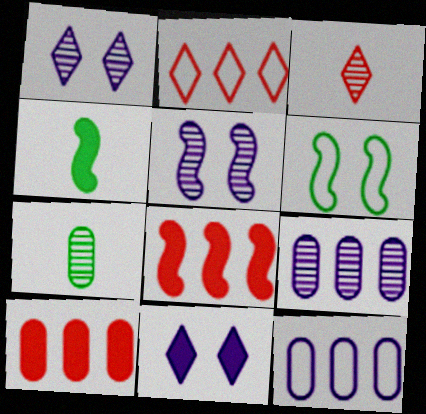[[4, 10, 11]]